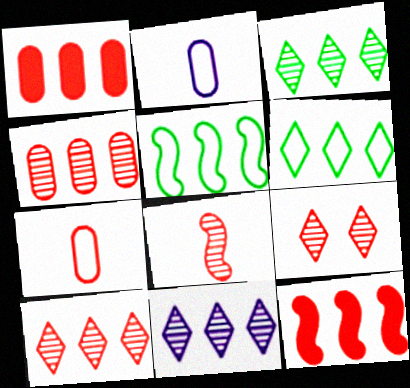[[1, 5, 11], 
[3, 10, 11], 
[4, 8, 9], 
[7, 9, 12]]